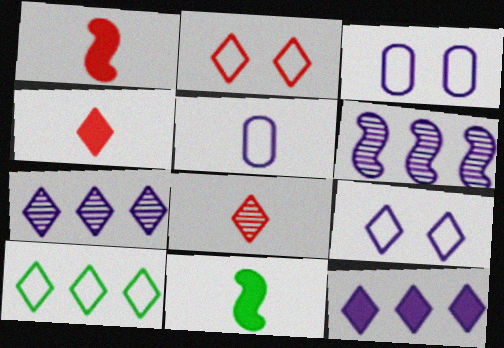[[5, 8, 11]]